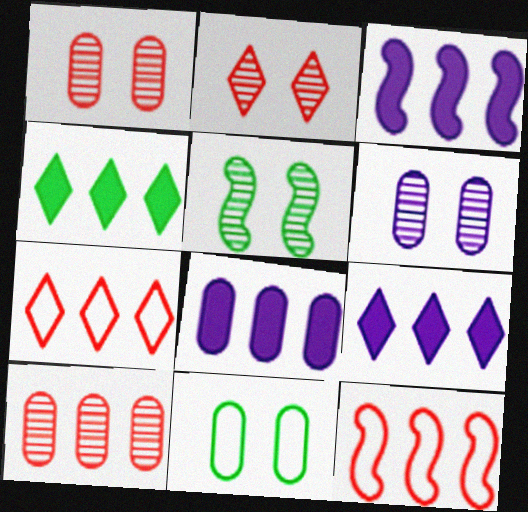[[2, 5, 6], 
[3, 8, 9]]